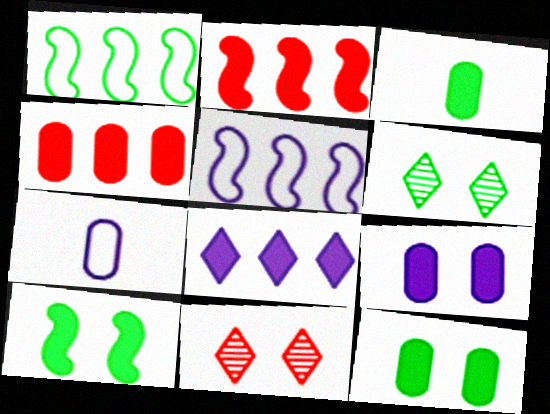[[1, 3, 6], 
[2, 6, 7], 
[3, 4, 9], 
[3, 5, 11]]